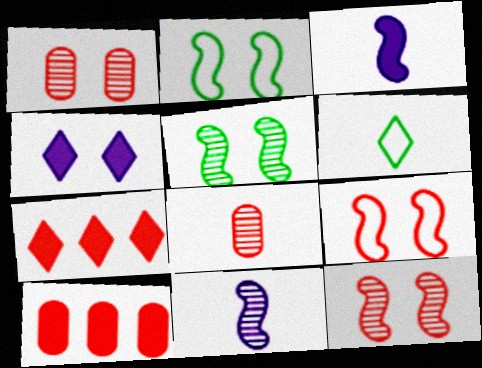[[1, 2, 4], 
[3, 6, 8], 
[7, 8, 9]]